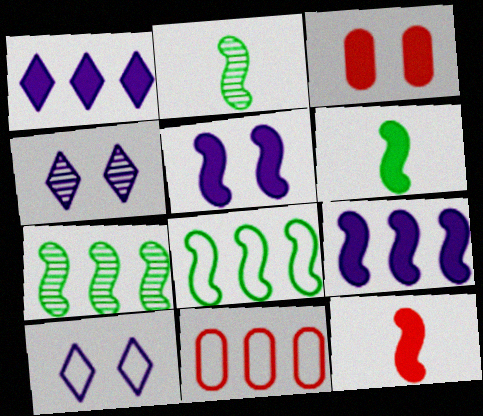[[1, 3, 6], 
[1, 7, 11], 
[4, 6, 11]]